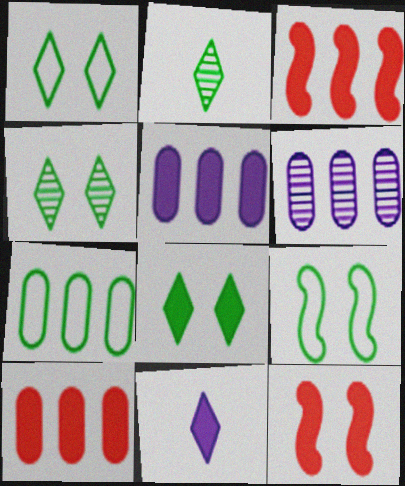[[1, 4, 8], 
[6, 7, 10]]